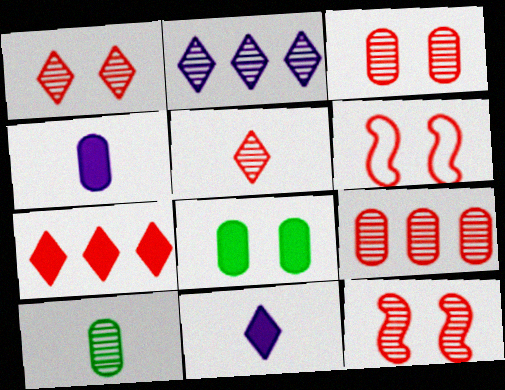[[1, 3, 12], 
[2, 10, 12], 
[5, 9, 12]]